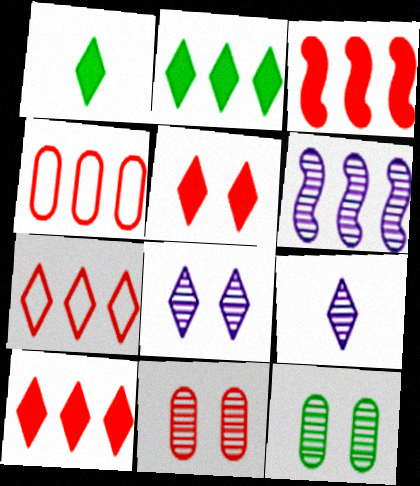[[1, 7, 8], 
[2, 4, 6]]